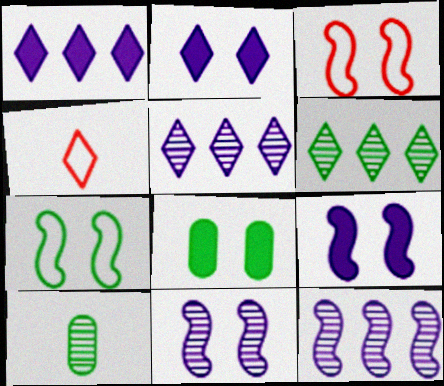[[1, 3, 10], 
[2, 4, 6], 
[4, 8, 12]]